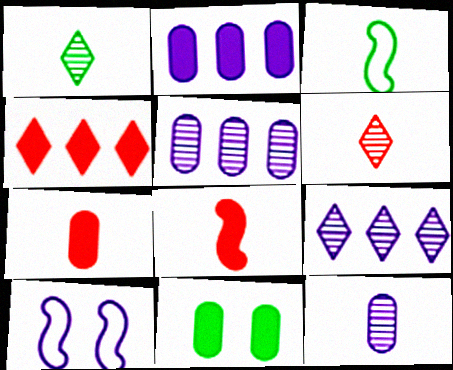[[2, 7, 11]]